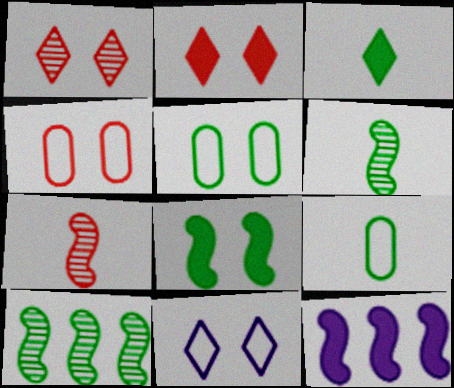[[1, 9, 12], 
[3, 5, 10], 
[3, 6, 9]]